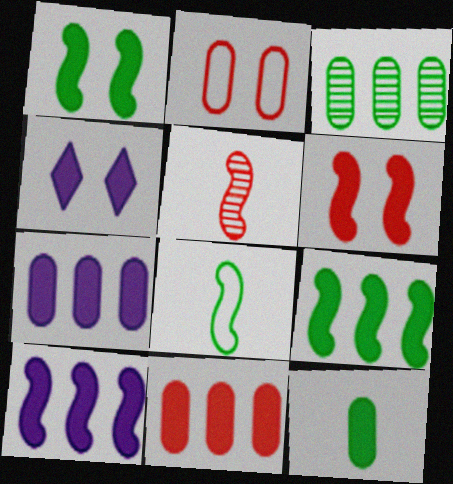[]